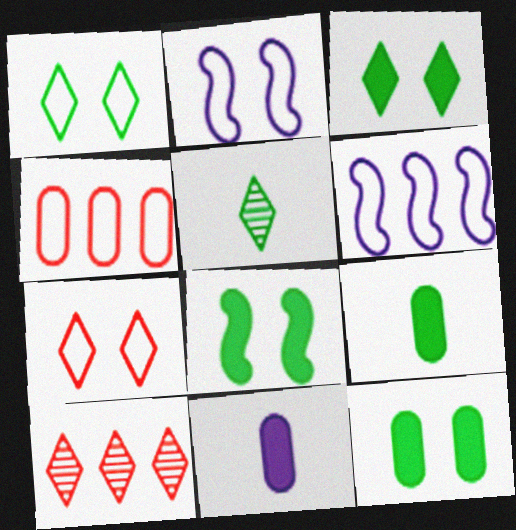[[2, 9, 10], 
[3, 8, 12]]